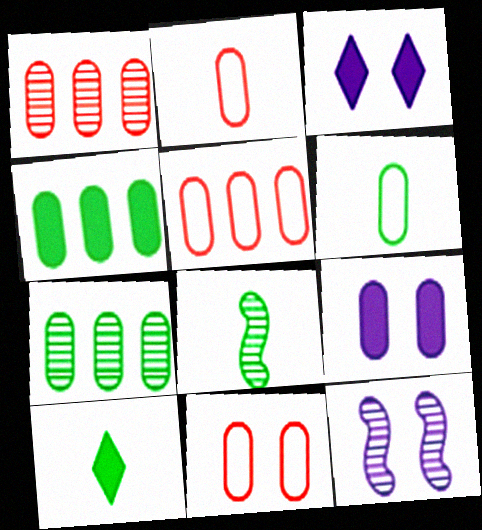[[1, 6, 9], 
[2, 5, 11], 
[2, 7, 9], 
[3, 5, 8], 
[5, 10, 12], 
[6, 8, 10]]